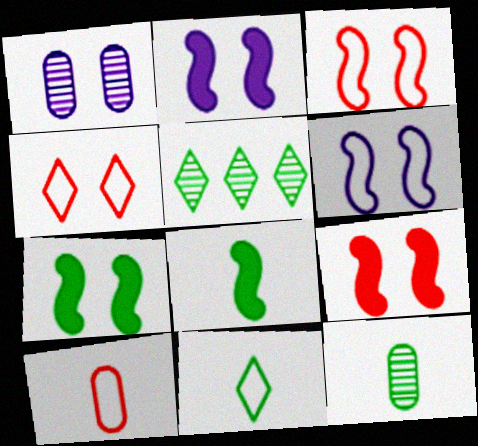[[1, 4, 7], 
[2, 5, 10], 
[2, 7, 9], 
[8, 11, 12]]